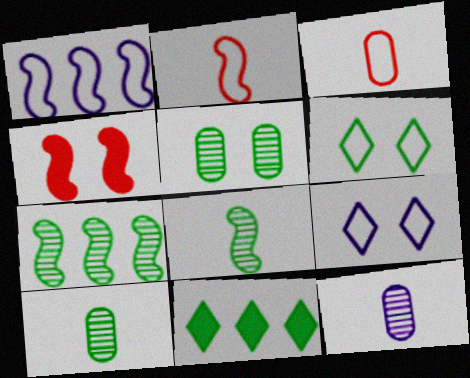[[1, 3, 6], 
[1, 4, 8], 
[4, 5, 9]]